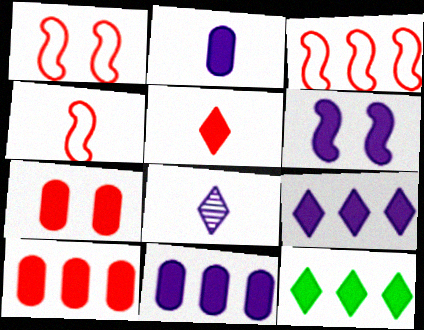[[1, 3, 4], 
[2, 6, 9]]